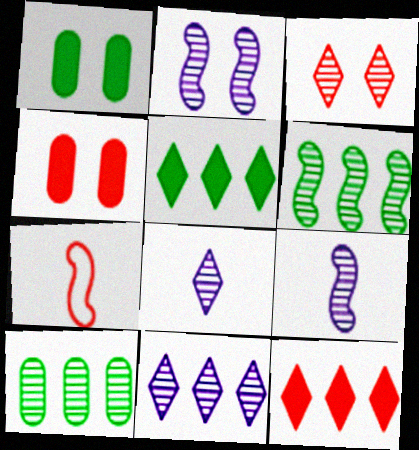[[1, 7, 11], 
[3, 9, 10]]